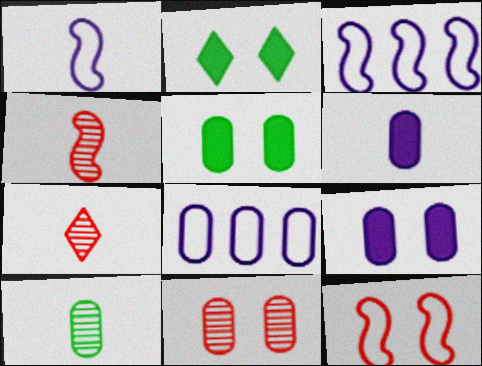[[2, 4, 8], 
[3, 5, 7]]